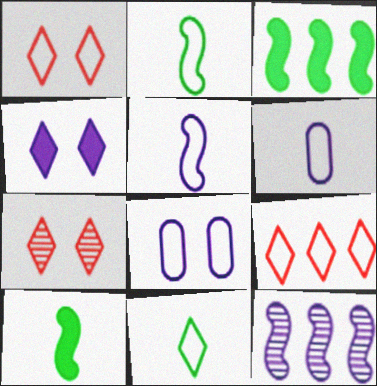[[2, 8, 9], 
[3, 6, 7], 
[4, 6, 12]]